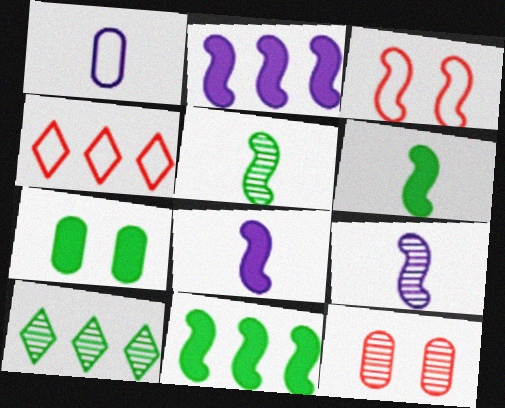[[2, 3, 5], 
[3, 9, 11], 
[4, 7, 9], 
[9, 10, 12]]